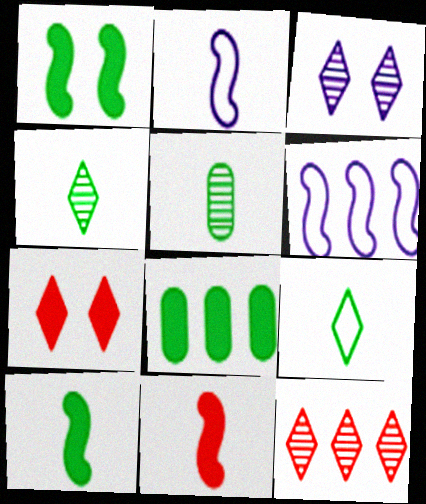[[3, 4, 12], 
[5, 6, 7], 
[5, 9, 10], 
[6, 8, 12]]